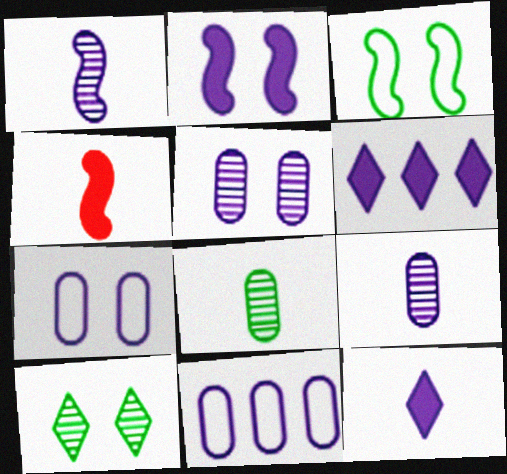[[1, 6, 7], 
[4, 10, 11]]